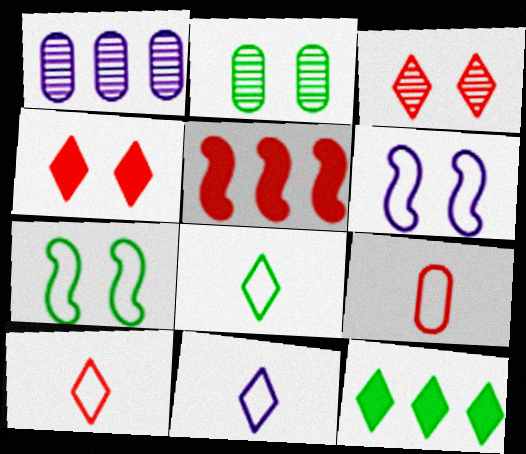[[2, 4, 6], 
[2, 5, 11], 
[3, 5, 9], 
[3, 11, 12], 
[8, 10, 11]]